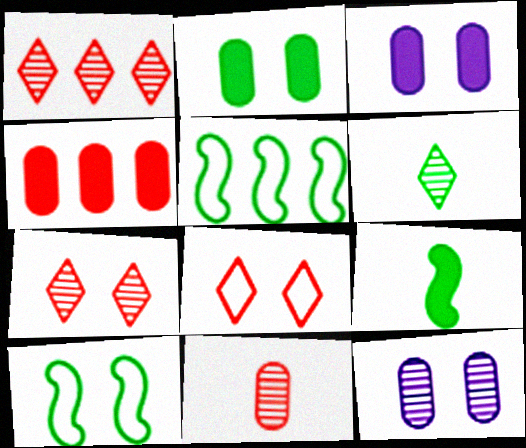[[2, 5, 6], 
[3, 7, 10]]